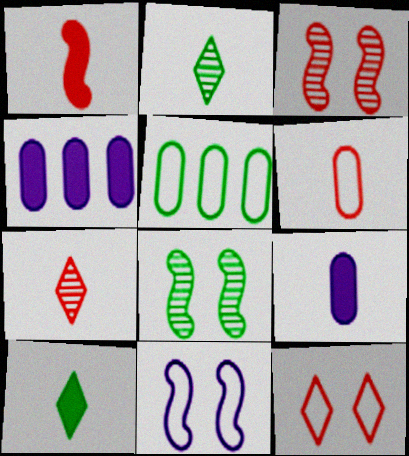[[1, 6, 7], 
[1, 9, 10], 
[5, 8, 10]]